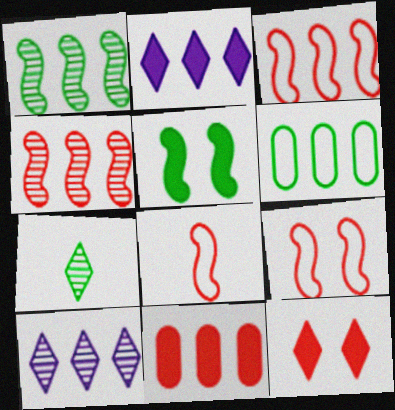[[2, 4, 6], 
[3, 8, 9], 
[5, 6, 7]]